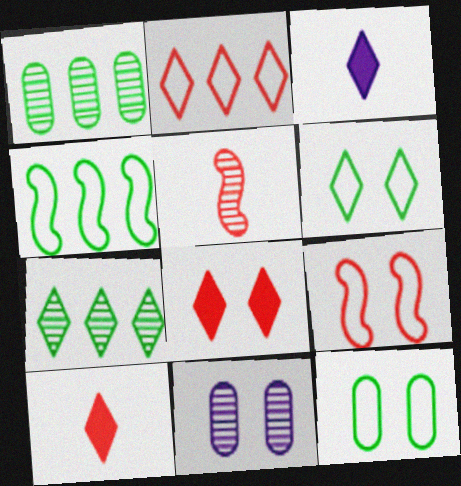[[1, 3, 9], 
[4, 10, 11], 
[5, 7, 11]]